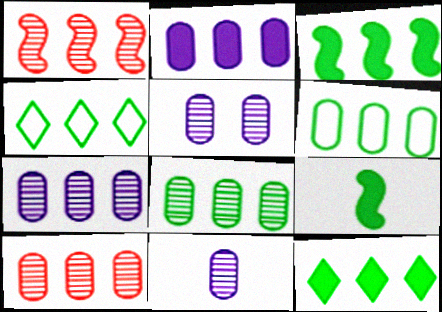[[1, 2, 4], 
[2, 6, 10], 
[3, 4, 8], 
[5, 7, 11], 
[7, 8, 10]]